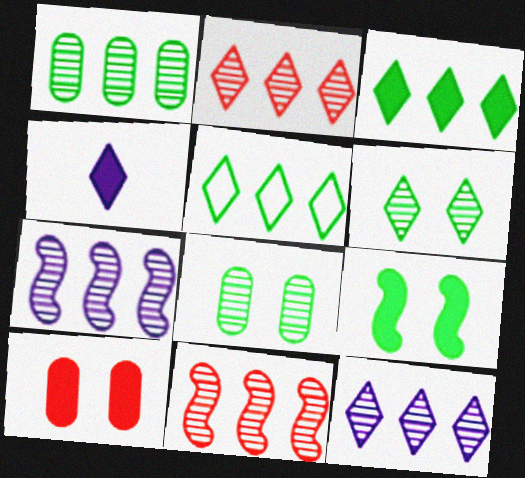[[1, 2, 7], 
[1, 11, 12]]